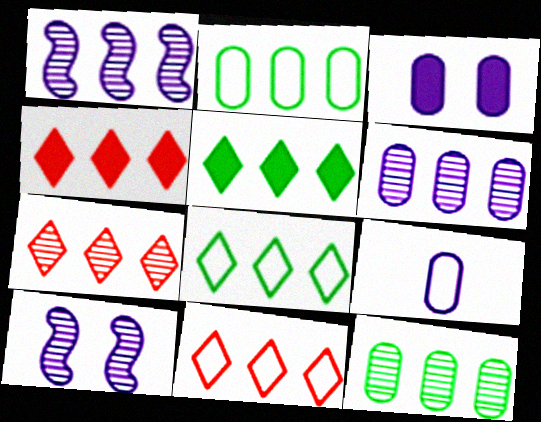[[1, 2, 4], 
[1, 7, 12], 
[3, 6, 9], 
[4, 7, 11]]